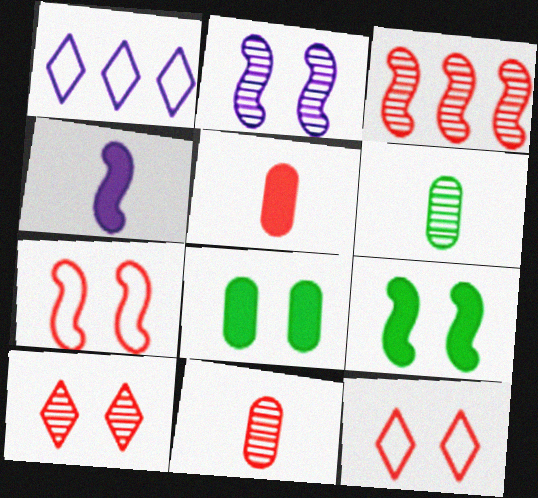[[1, 9, 11], 
[2, 7, 9], 
[2, 8, 12], 
[3, 5, 12], 
[3, 10, 11]]